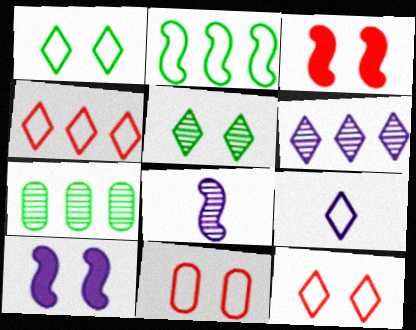[[1, 4, 9], 
[2, 3, 8], 
[2, 9, 11], 
[3, 7, 9], 
[5, 10, 11]]